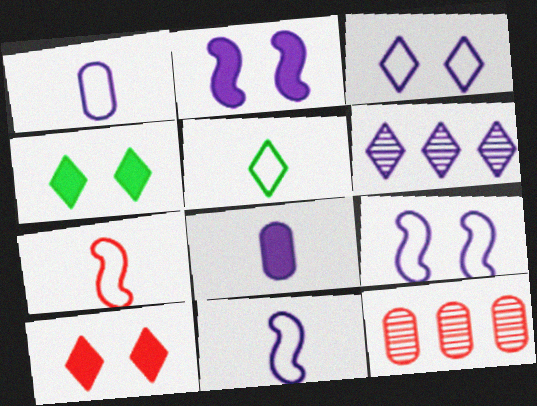[[1, 2, 6], 
[1, 5, 7], 
[2, 5, 12], 
[4, 11, 12], 
[5, 6, 10], 
[6, 8, 9], 
[7, 10, 12]]